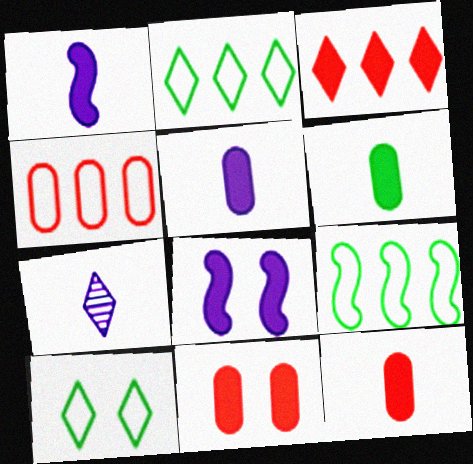[[3, 6, 8], 
[3, 7, 10], 
[5, 6, 12], 
[7, 9, 11]]